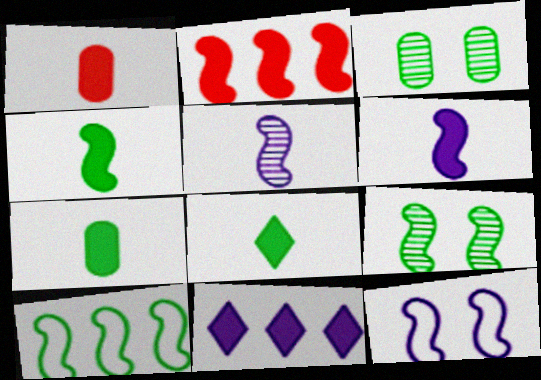[[1, 6, 8], 
[3, 8, 10], 
[4, 7, 8], 
[4, 9, 10]]